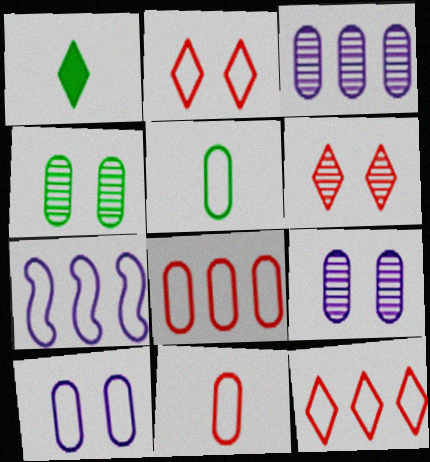[[2, 5, 7], 
[5, 8, 10]]